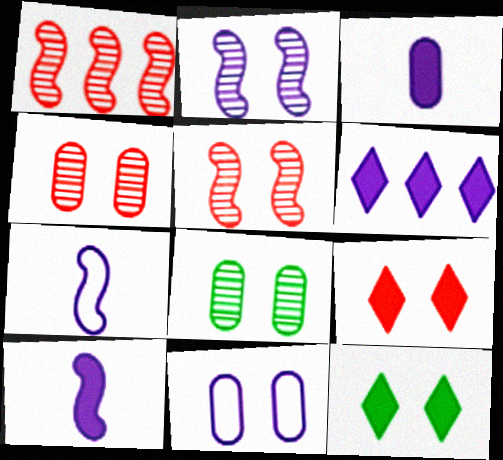[[5, 11, 12]]